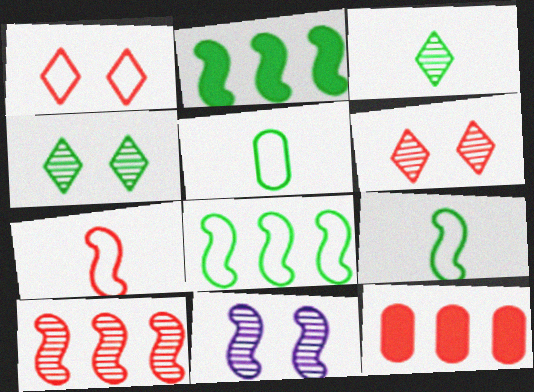[[2, 4, 5], 
[2, 7, 11], 
[6, 7, 12]]